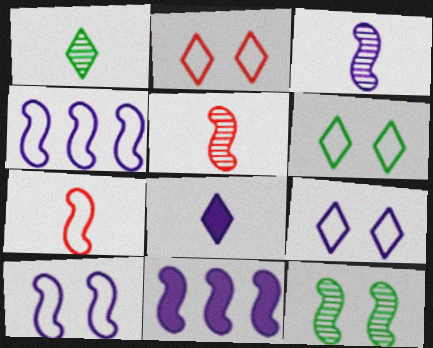[[2, 6, 9], 
[3, 10, 11], 
[7, 11, 12]]